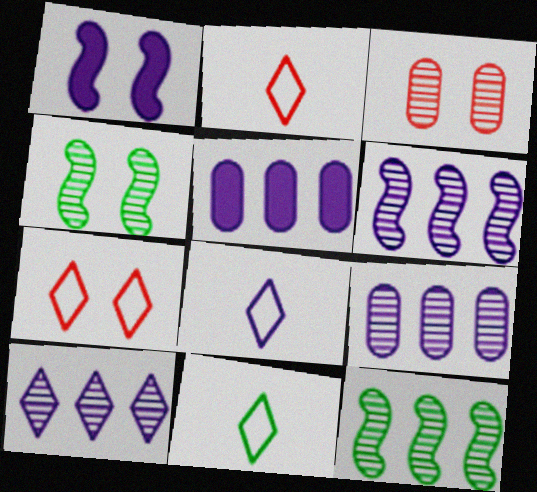[[1, 8, 9], 
[2, 4, 5], 
[2, 8, 11], 
[6, 9, 10]]